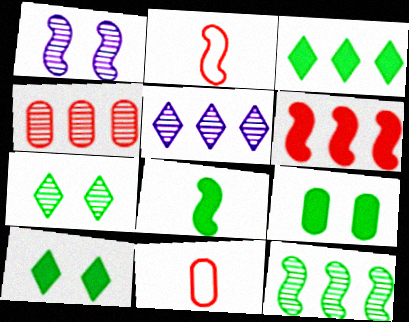[[1, 3, 11], 
[2, 5, 9], 
[3, 8, 9], 
[4, 5, 12]]